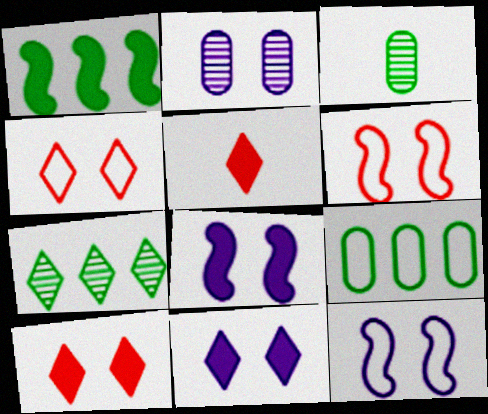[[1, 7, 9], 
[2, 11, 12]]